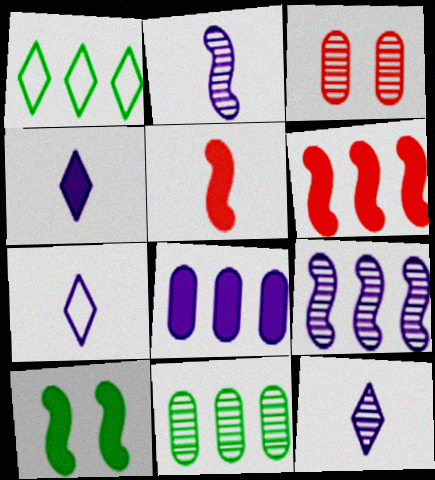[[4, 7, 12]]